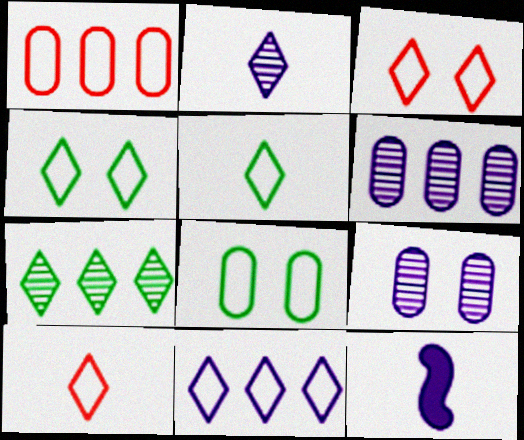[[3, 5, 11], 
[4, 10, 11], 
[9, 11, 12]]